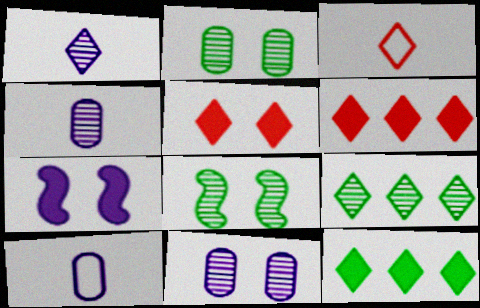[[6, 8, 10]]